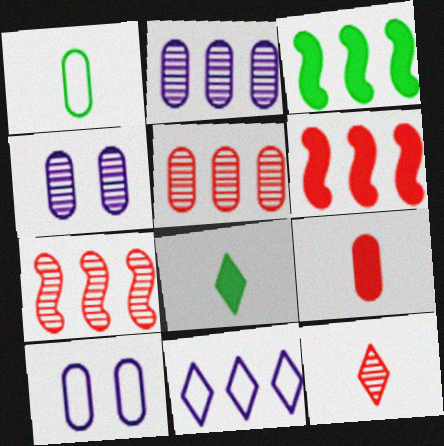[[3, 5, 11], 
[3, 10, 12], 
[7, 8, 10]]